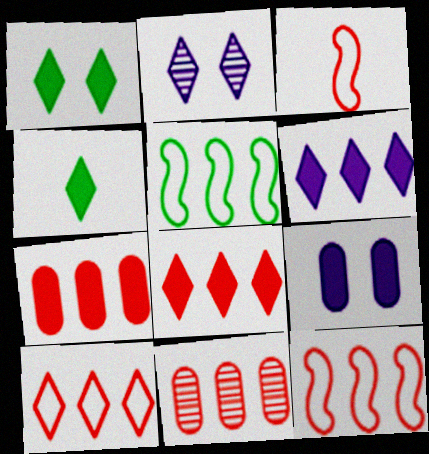[[2, 4, 10], 
[5, 6, 11], 
[8, 11, 12]]